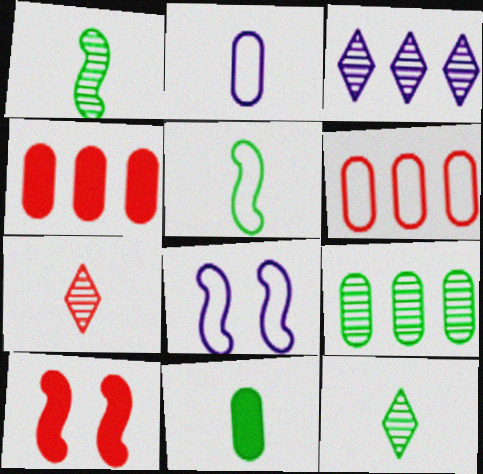[[4, 8, 12], 
[5, 11, 12], 
[6, 7, 10]]